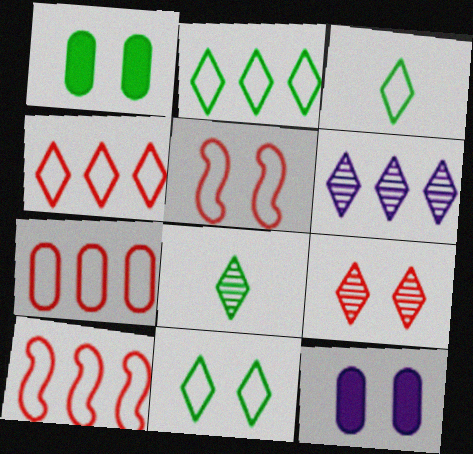[[2, 3, 11], 
[4, 7, 10], 
[6, 8, 9], 
[8, 10, 12]]